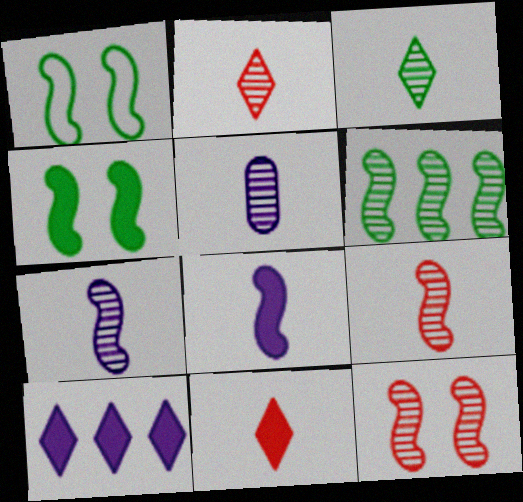[[3, 5, 9], 
[6, 7, 12]]